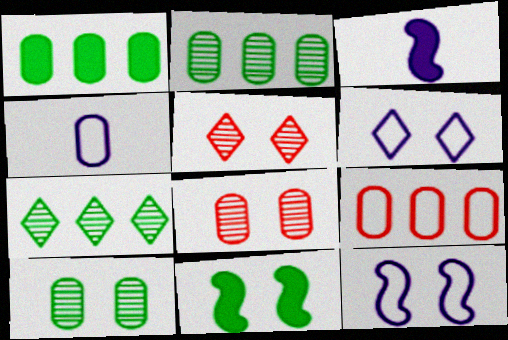[[1, 4, 8], 
[6, 8, 11]]